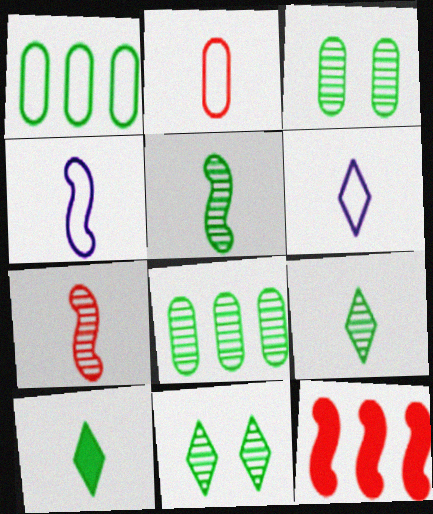[[3, 6, 12], 
[5, 8, 11]]